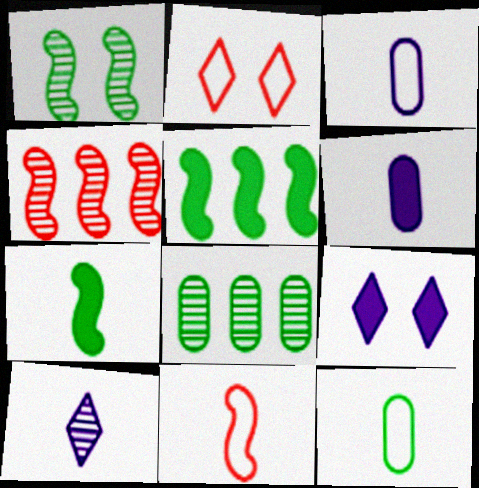[[4, 9, 12], 
[8, 9, 11]]